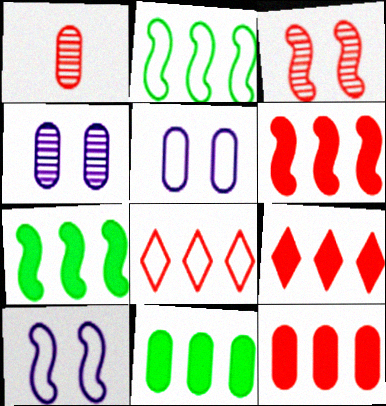[[1, 5, 11], 
[6, 9, 12]]